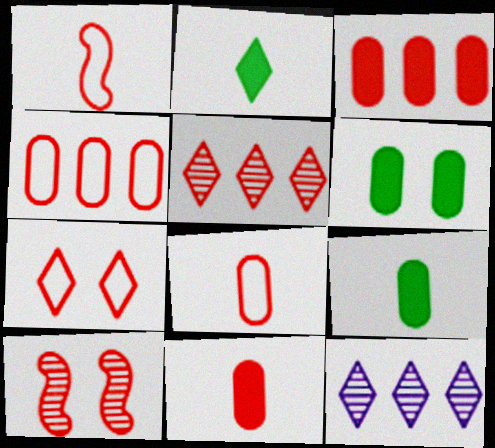[[1, 4, 7], 
[1, 6, 12], 
[2, 7, 12]]